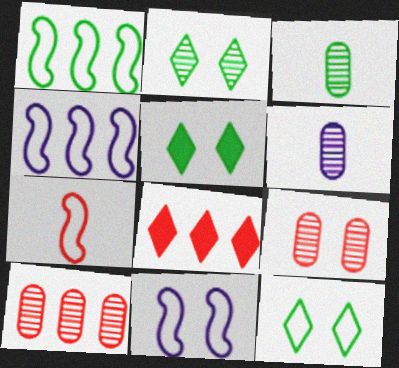[[1, 3, 5], 
[1, 7, 11], 
[2, 5, 12], 
[3, 8, 11], 
[5, 9, 11], 
[7, 8, 9]]